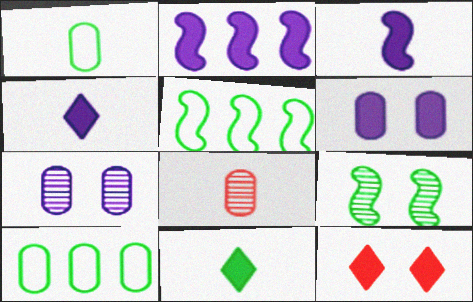[[2, 4, 6], 
[6, 8, 10], 
[9, 10, 11]]